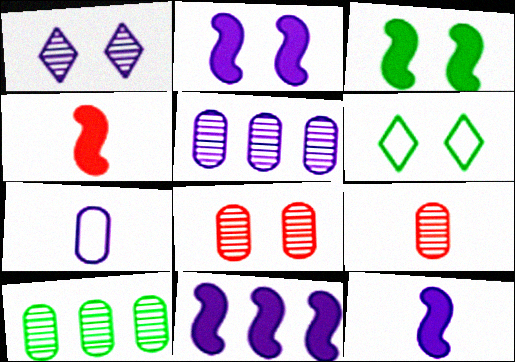[[1, 7, 11], 
[2, 6, 8], 
[2, 11, 12], 
[3, 4, 11], 
[4, 5, 6], 
[6, 9, 11]]